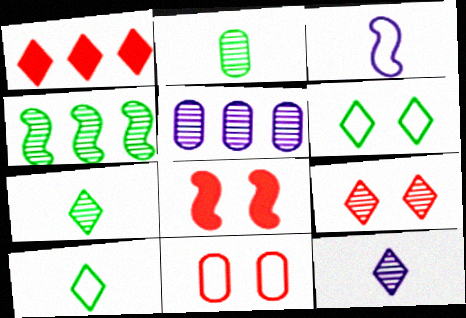[[1, 6, 12], 
[3, 4, 8], 
[5, 8, 10], 
[8, 9, 11]]